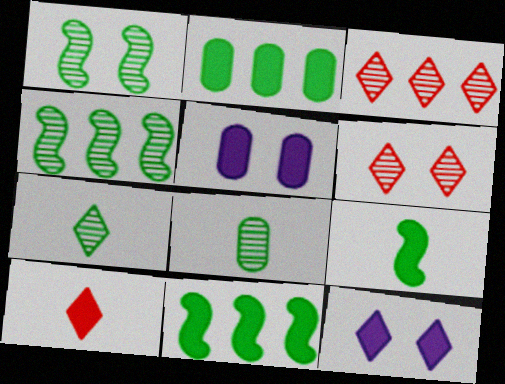[[5, 10, 11]]